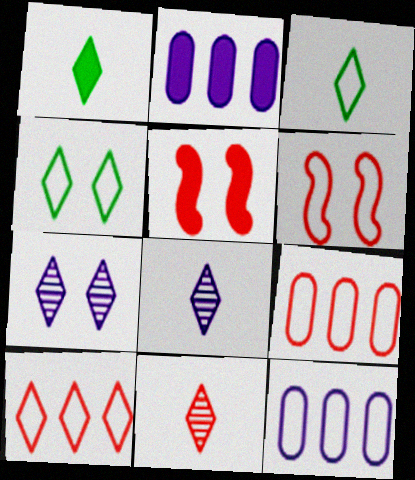[[1, 2, 5], 
[1, 7, 10], 
[3, 6, 12], 
[5, 9, 11]]